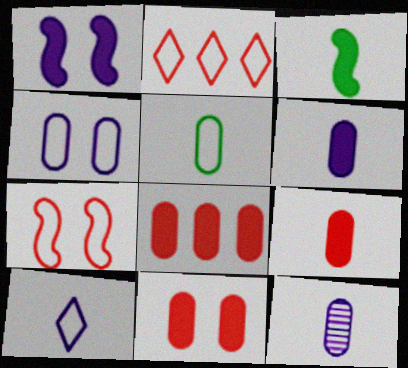[[5, 9, 12], 
[8, 9, 11]]